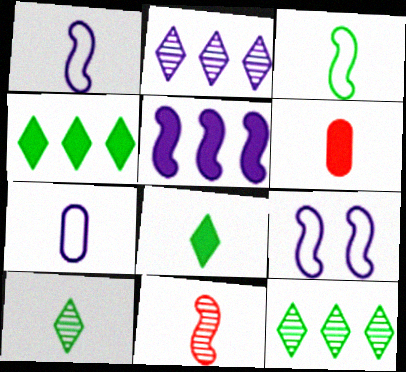[[1, 6, 10], 
[6, 9, 12], 
[7, 8, 11]]